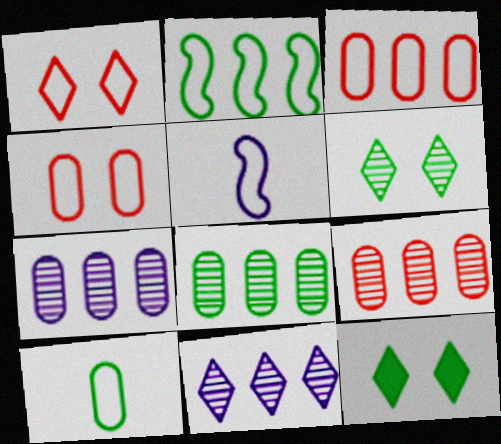[[5, 9, 12], 
[7, 8, 9]]